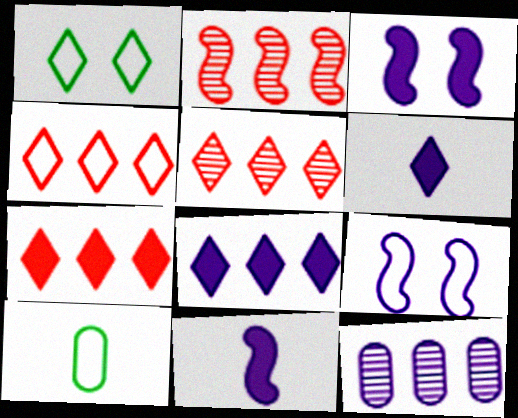[[1, 5, 6], 
[3, 5, 10], 
[4, 5, 7], 
[4, 9, 10], 
[6, 9, 12]]